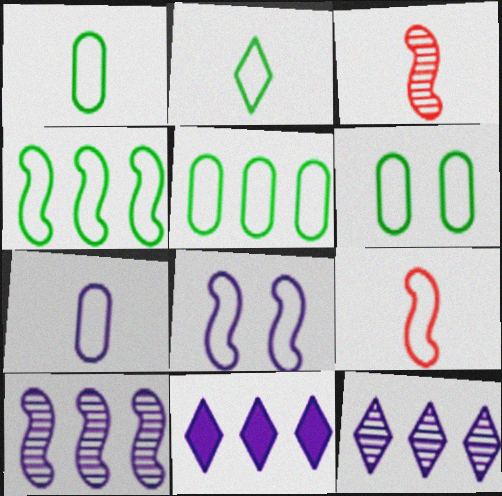[[1, 5, 6], 
[2, 4, 6], 
[2, 7, 9], 
[3, 6, 11], 
[4, 8, 9]]